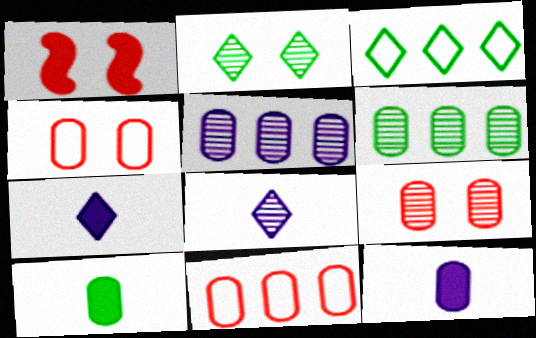[[4, 5, 10], 
[4, 6, 12]]